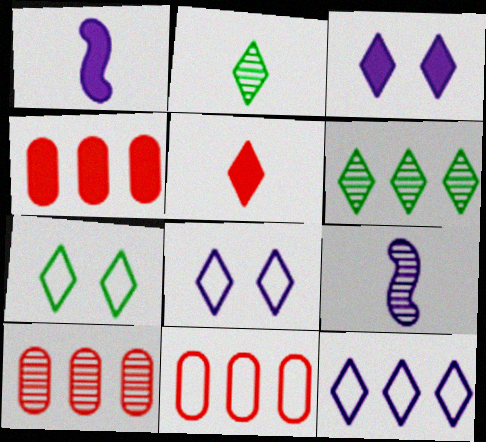[[1, 7, 10], 
[4, 7, 9], 
[4, 10, 11], 
[5, 6, 8]]